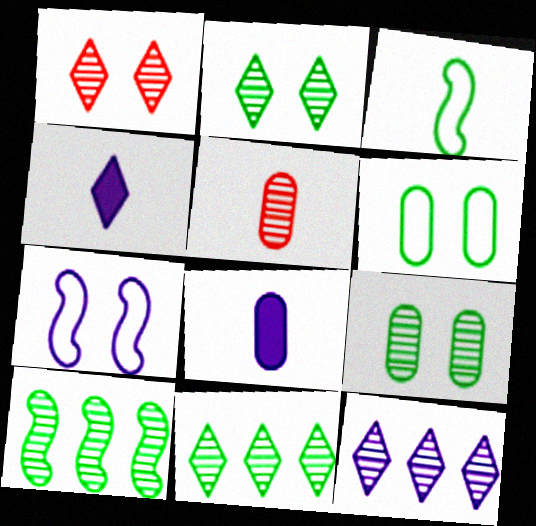[[3, 4, 5], 
[7, 8, 12]]